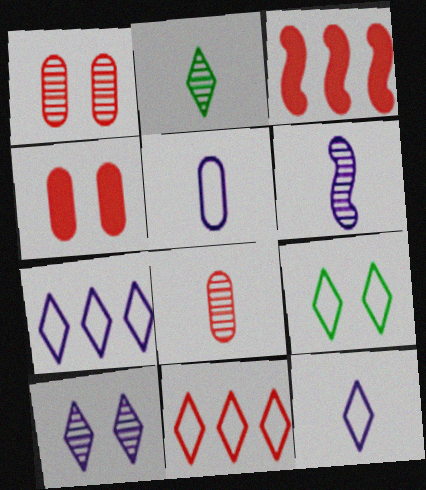[[2, 6, 8], 
[9, 11, 12]]